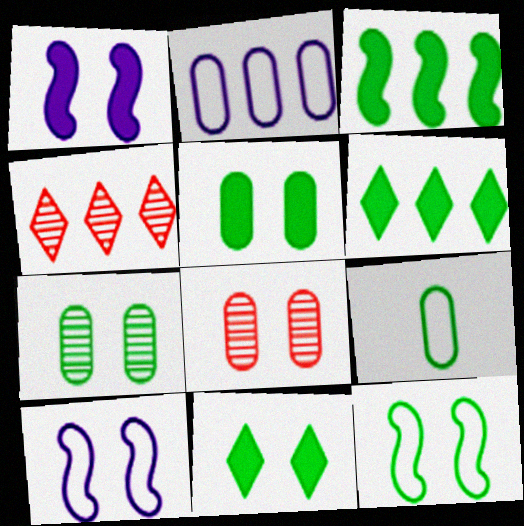[[1, 4, 9], 
[2, 3, 4], 
[7, 11, 12], 
[8, 10, 11]]